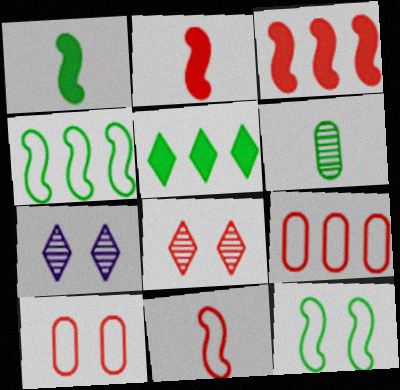[[1, 7, 9], 
[2, 8, 9], 
[5, 6, 12]]